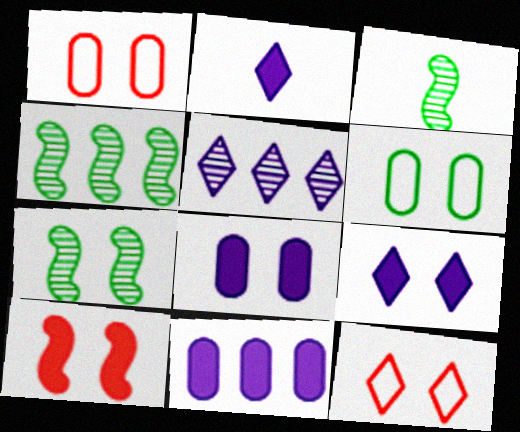[[1, 2, 4], 
[1, 7, 9], 
[3, 4, 7], 
[3, 11, 12], 
[7, 8, 12]]